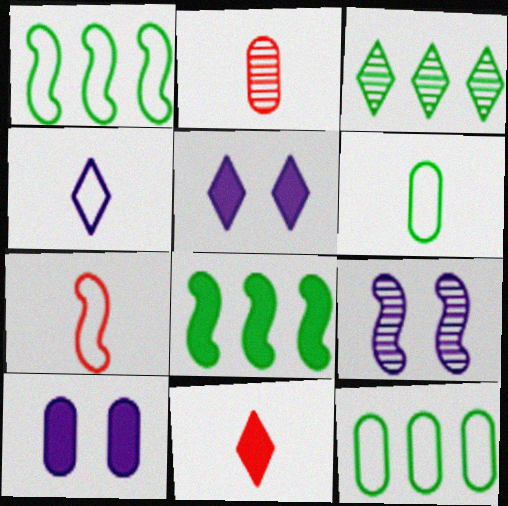[[1, 2, 5], 
[2, 3, 9], 
[2, 7, 11], 
[2, 10, 12], 
[3, 7, 10], 
[3, 8, 12], 
[4, 6, 7], 
[7, 8, 9], 
[8, 10, 11], 
[9, 11, 12]]